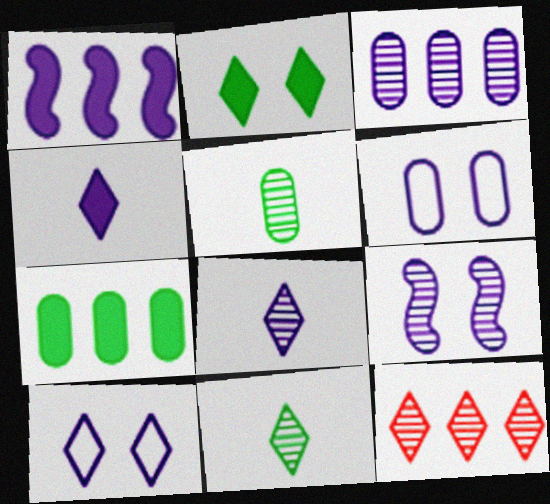[[1, 6, 8], 
[3, 8, 9], 
[5, 9, 12]]